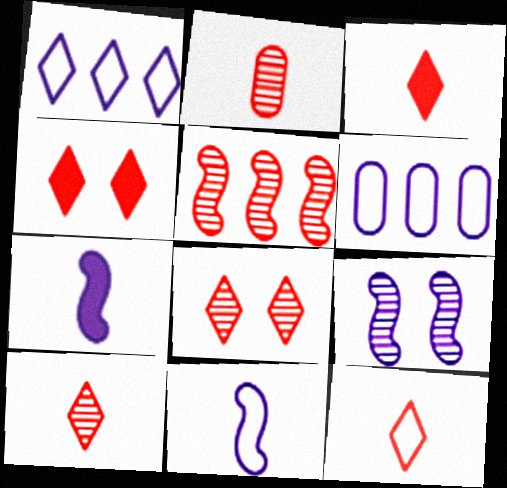[[2, 5, 8], 
[3, 10, 12]]